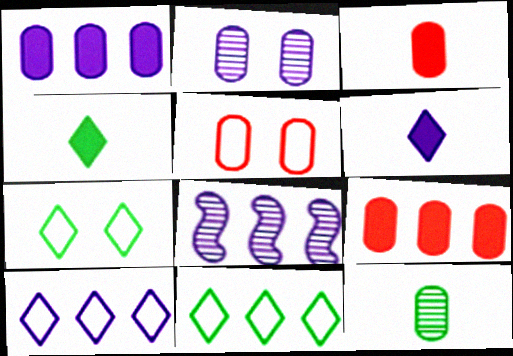[[1, 5, 12], 
[1, 8, 10], 
[3, 7, 8], 
[4, 5, 8], 
[8, 9, 11]]